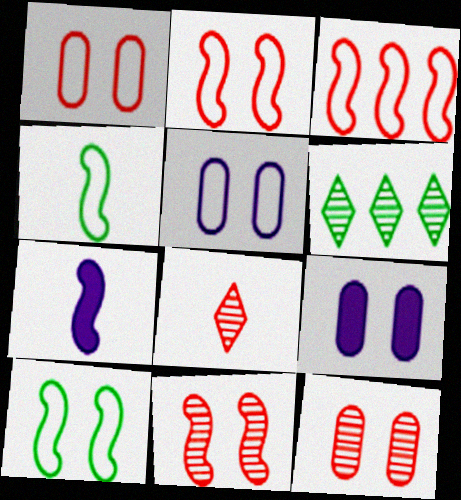[[1, 6, 7]]